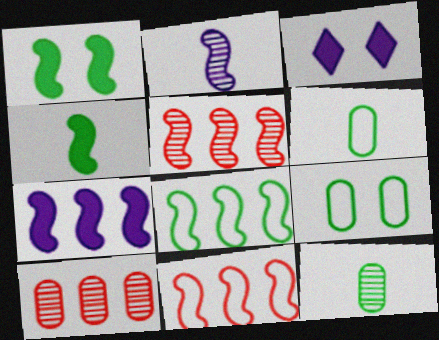[[1, 2, 11], 
[3, 5, 6], 
[3, 11, 12], 
[5, 7, 8]]